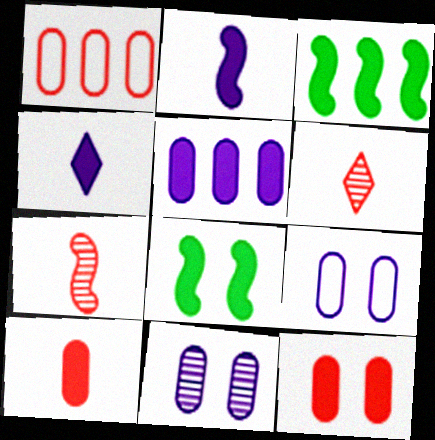[[3, 4, 12], 
[3, 6, 9]]